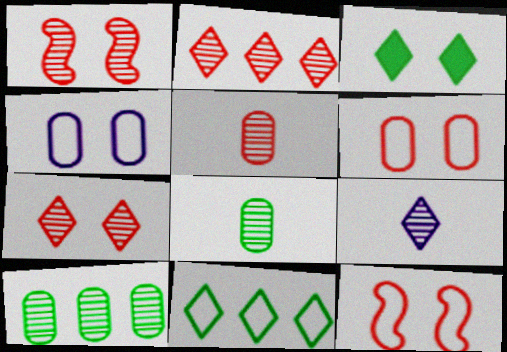[[1, 2, 5], 
[1, 3, 4], 
[1, 9, 10]]